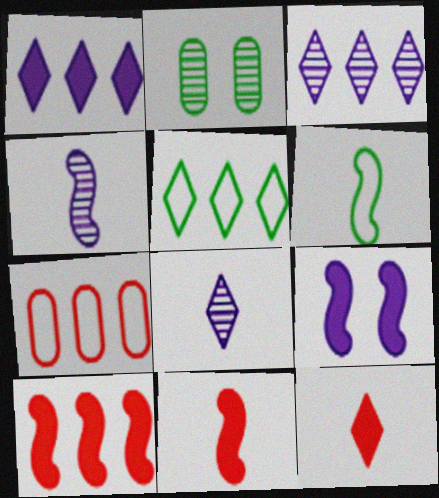[[4, 6, 11]]